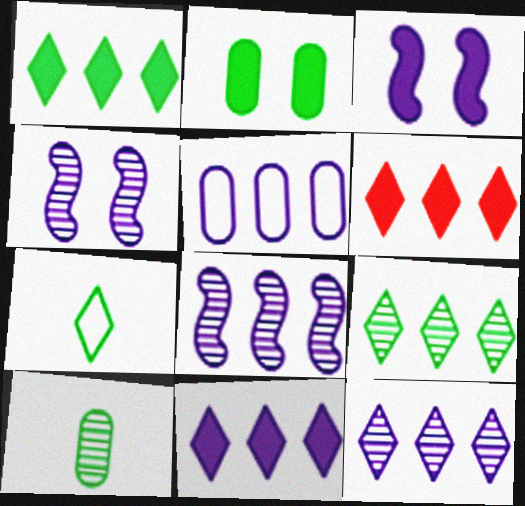[[1, 6, 11], 
[5, 8, 11]]